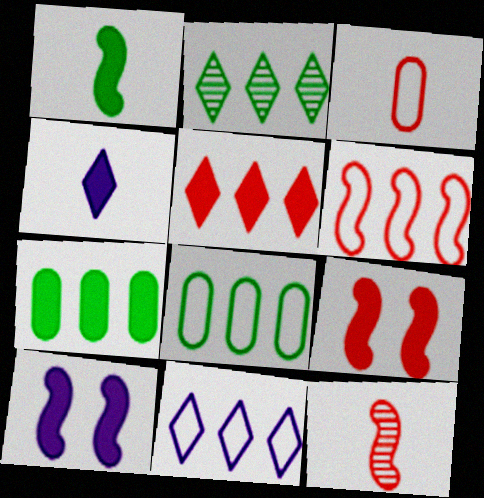[[2, 3, 10], 
[2, 5, 11], 
[4, 7, 9], 
[6, 8, 11], 
[6, 9, 12]]